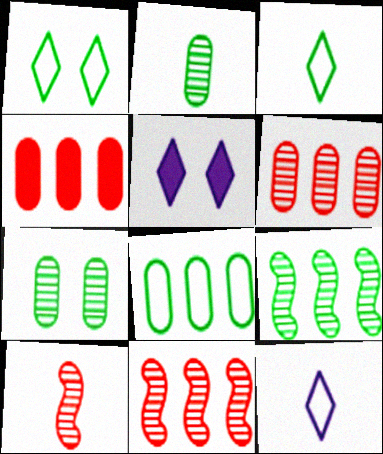[[5, 8, 10]]